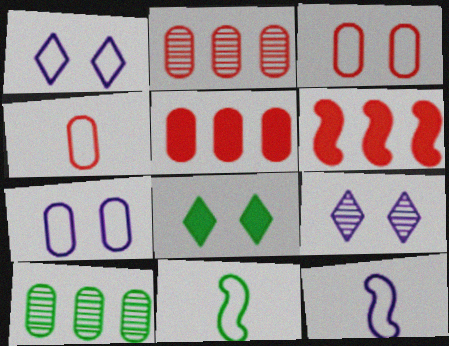[[2, 8, 12], 
[5, 9, 11], 
[8, 10, 11]]